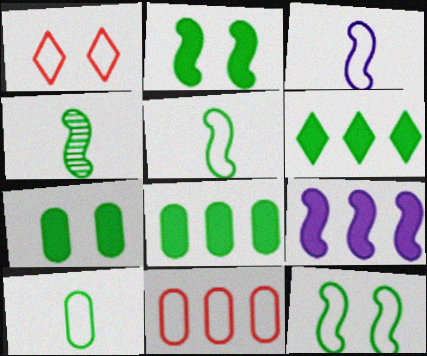[]